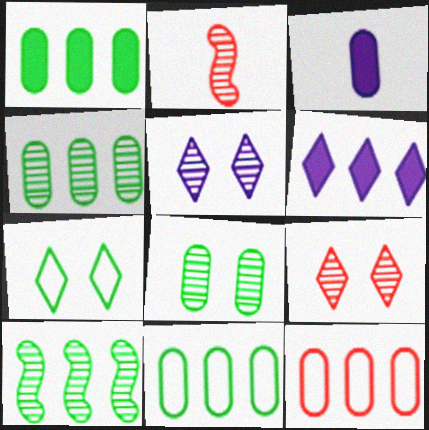[[1, 4, 11], 
[2, 4, 5], 
[3, 8, 12], 
[6, 10, 12]]